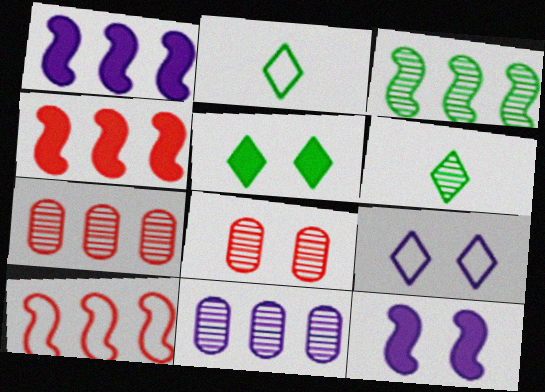[[1, 2, 8], 
[1, 3, 10], 
[2, 7, 12]]